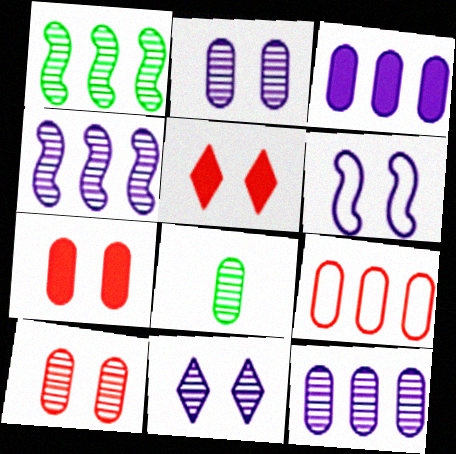[[8, 10, 12]]